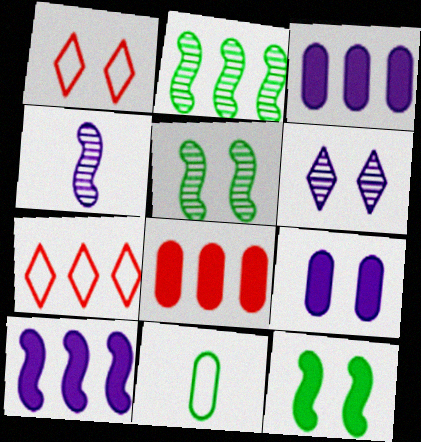[[1, 5, 9], 
[2, 3, 7]]